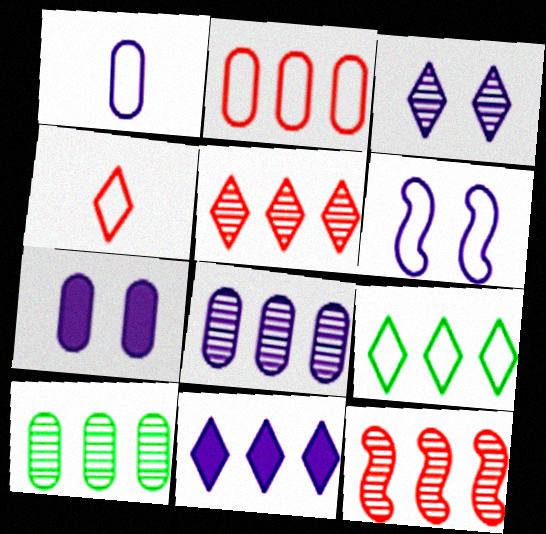[[1, 7, 8], 
[3, 6, 7], 
[5, 9, 11]]